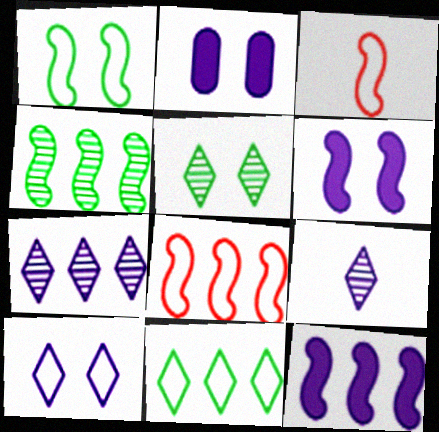[[3, 4, 6], 
[4, 8, 12]]